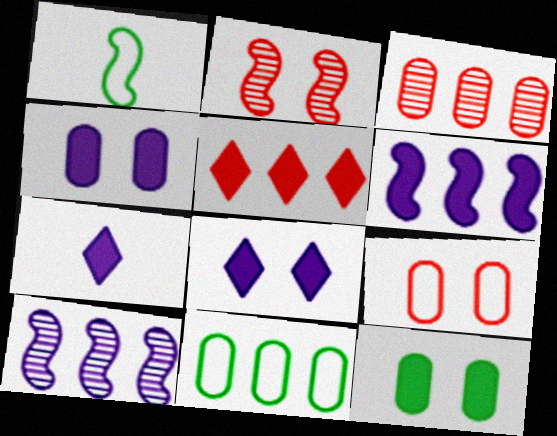[[1, 2, 6], 
[1, 3, 8], 
[2, 7, 11], 
[4, 6, 7], 
[5, 10, 11]]